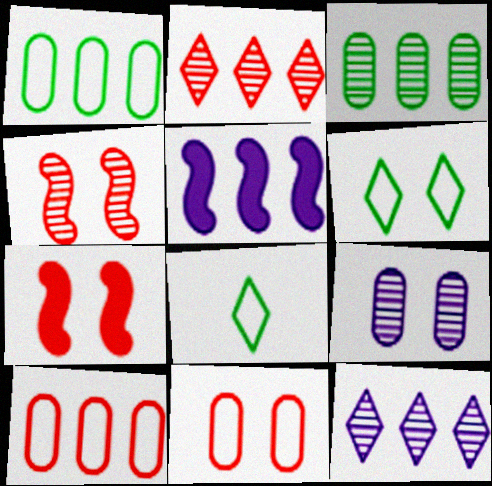[[1, 2, 5], 
[6, 7, 9]]